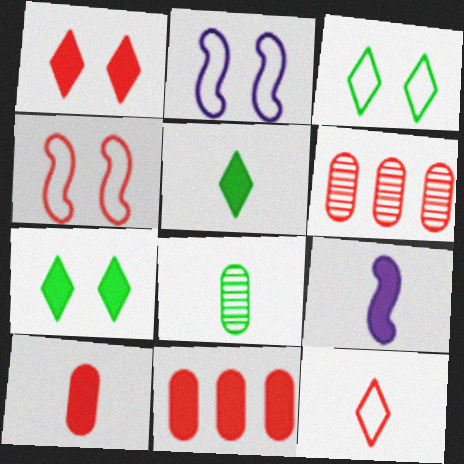[[2, 5, 6], 
[3, 6, 9], 
[5, 9, 10], 
[7, 9, 11], 
[8, 9, 12]]